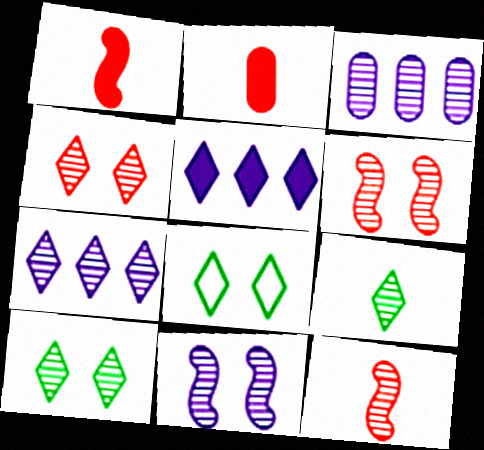[[1, 3, 8], 
[3, 6, 9], 
[3, 10, 12], 
[4, 7, 9]]